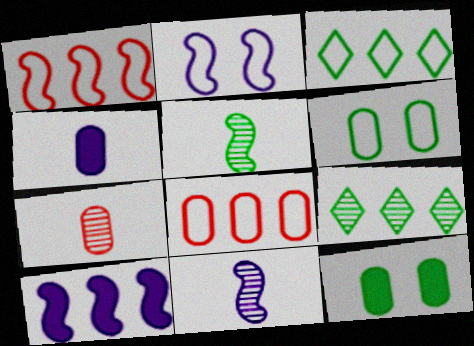[[2, 10, 11], 
[3, 5, 12], 
[8, 9, 10]]